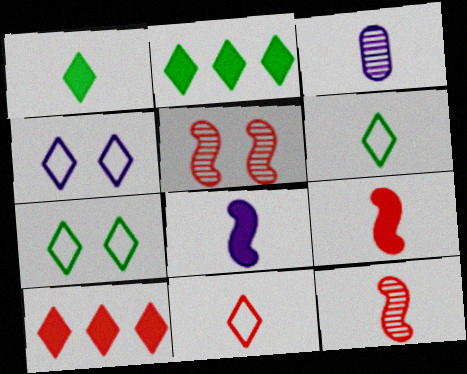[[3, 6, 9]]